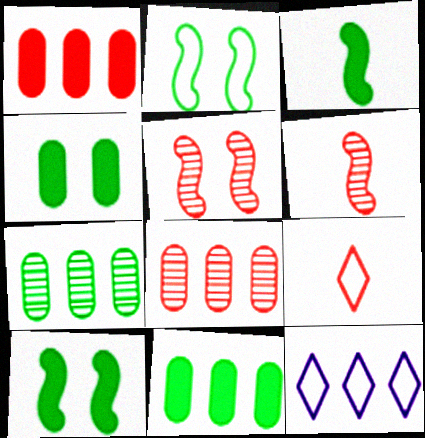[[1, 5, 9], 
[4, 6, 12]]